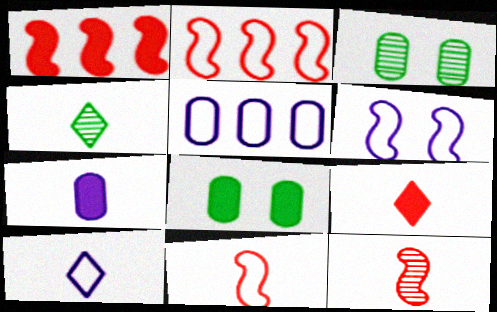[[1, 3, 10], 
[4, 7, 11], 
[4, 9, 10], 
[5, 6, 10]]